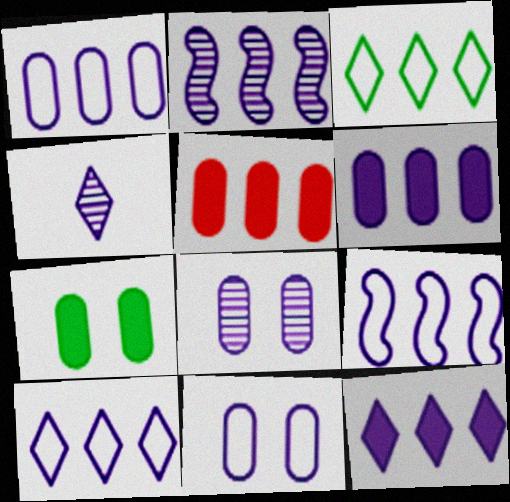[[1, 2, 12], 
[1, 9, 10], 
[2, 3, 5], 
[2, 4, 8], 
[2, 6, 10]]